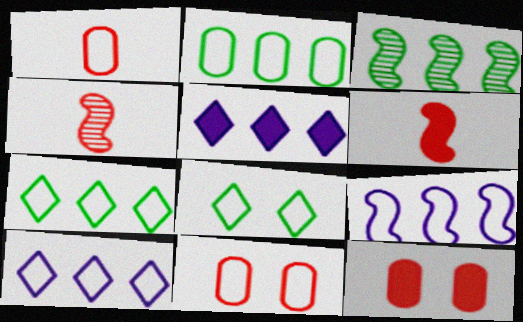[[1, 8, 9]]